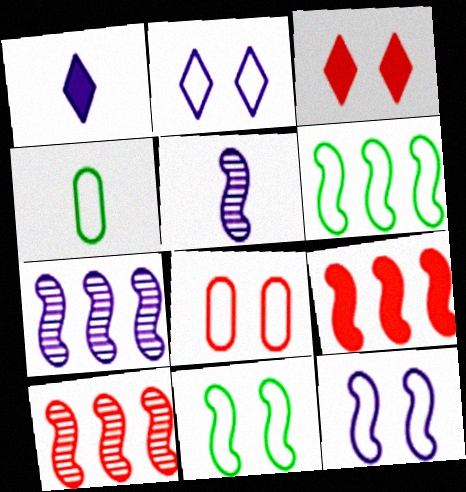[[2, 8, 11], 
[3, 4, 7], 
[5, 9, 11], 
[6, 7, 9]]